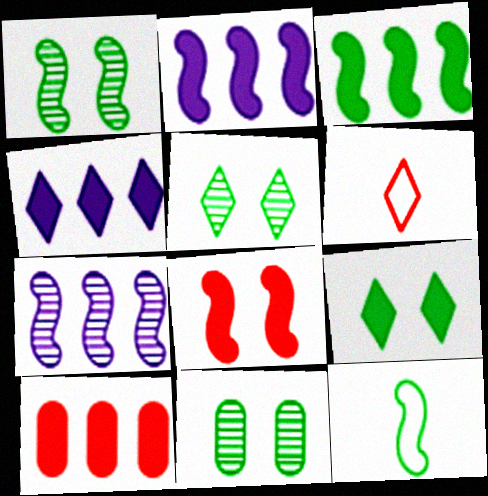[[1, 3, 12], 
[1, 5, 11], 
[2, 6, 11], 
[3, 4, 10], 
[4, 5, 6], 
[7, 8, 12]]